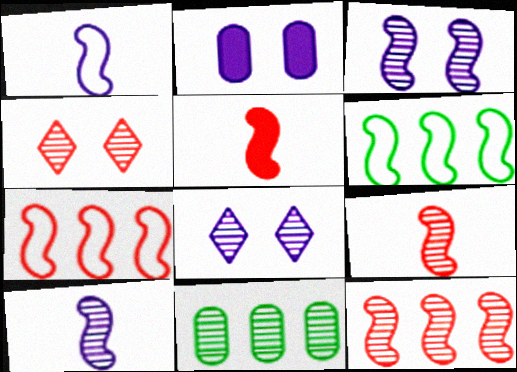[[3, 5, 6], 
[4, 10, 11], 
[8, 9, 11]]